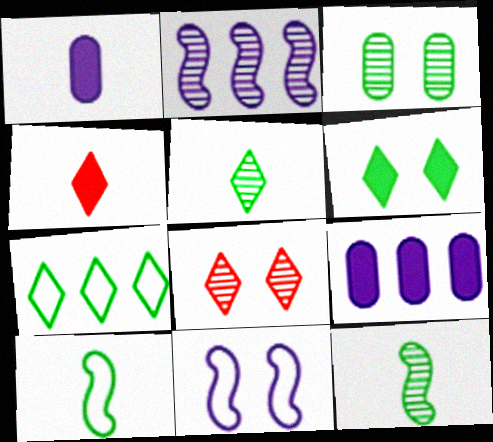[[5, 6, 7], 
[8, 9, 10]]